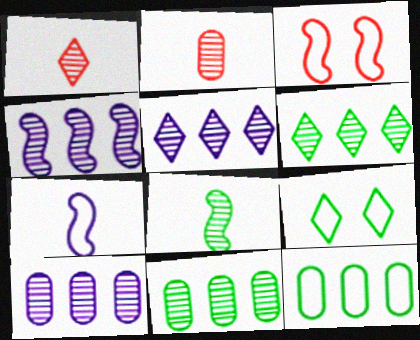[[4, 5, 10]]